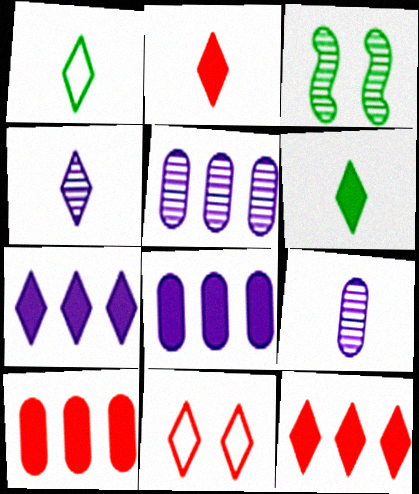[[1, 2, 4]]